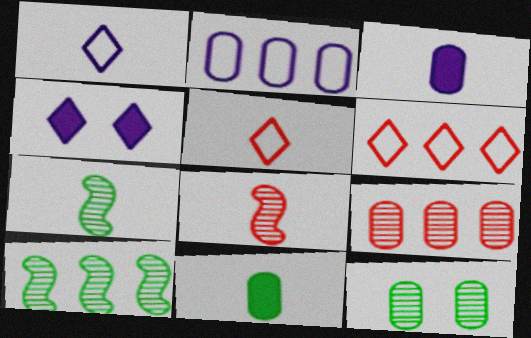[[1, 8, 11], 
[3, 5, 7]]